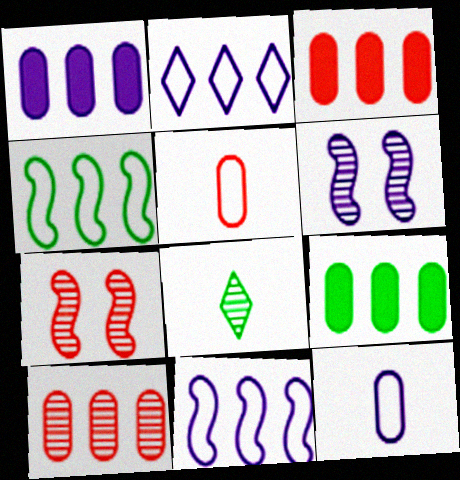[[1, 3, 9], 
[6, 8, 10]]